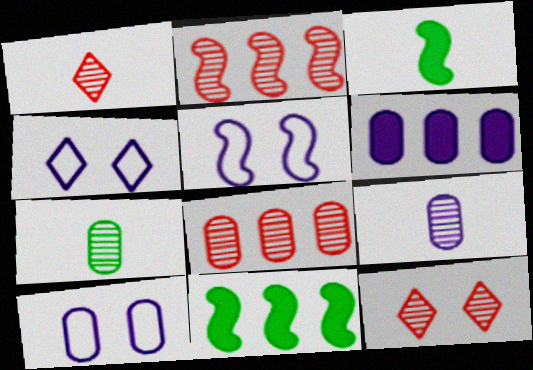[[1, 10, 11], 
[2, 3, 5], 
[3, 4, 8], 
[4, 5, 10], 
[6, 9, 10]]